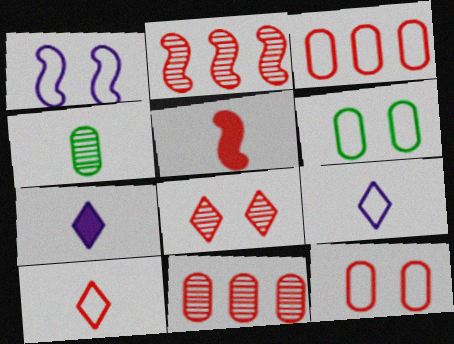[[2, 6, 7], 
[3, 5, 8], 
[4, 5, 9]]